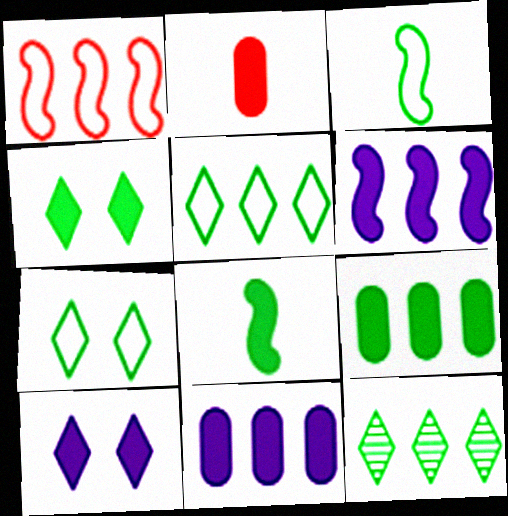[[1, 11, 12], 
[2, 4, 6], 
[4, 8, 9]]